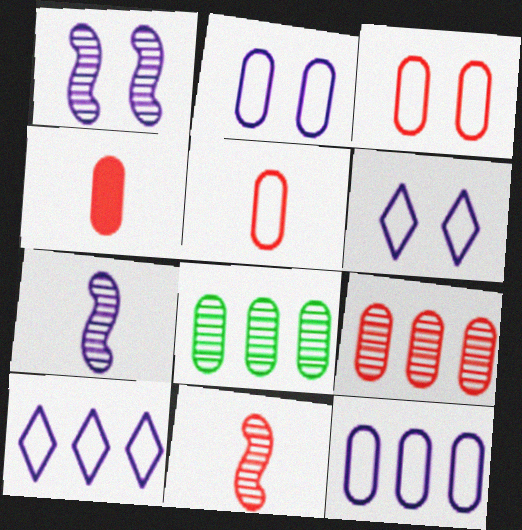[[2, 4, 8], 
[3, 4, 9]]